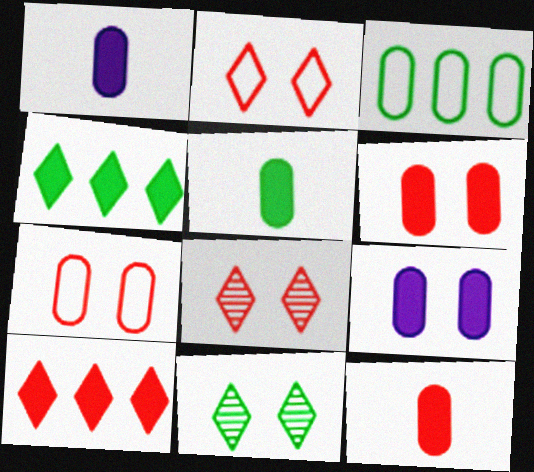[[1, 5, 12]]